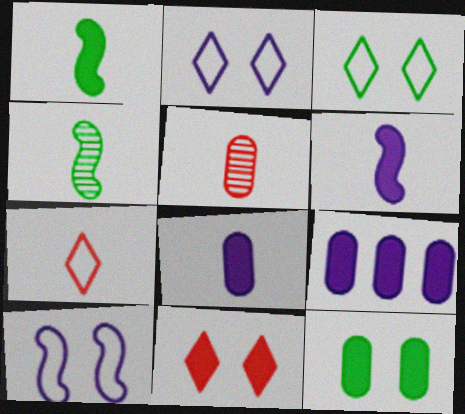[[1, 9, 11], 
[4, 7, 8]]